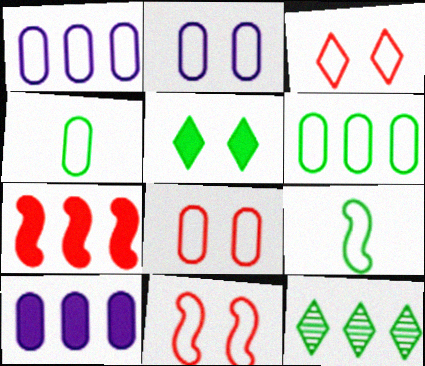[[1, 3, 9], 
[1, 4, 8], 
[1, 7, 12], 
[3, 8, 11]]